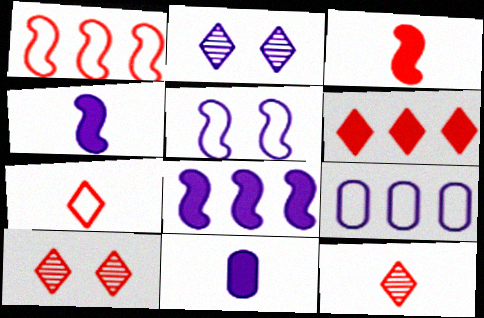[[2, 4, 9], 
[6, 7, 10]]